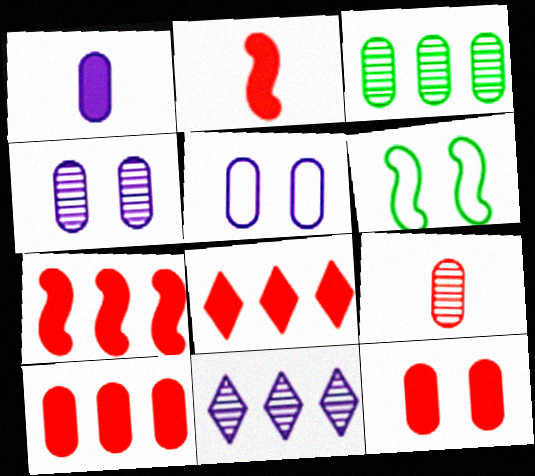[[2, 8, 12], 
[3, 4, 9], 
[7, 8, 10]]